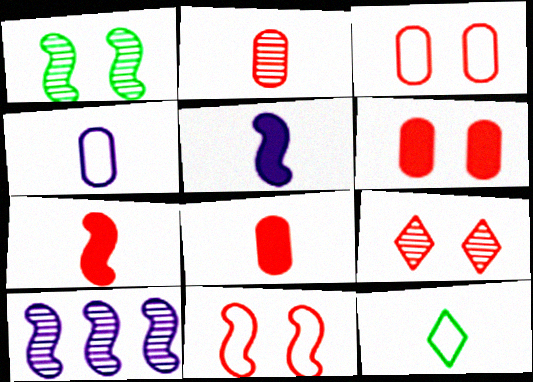[[2, 5, 12], 
[6, 9, 11], 
[6, 10, 12]]